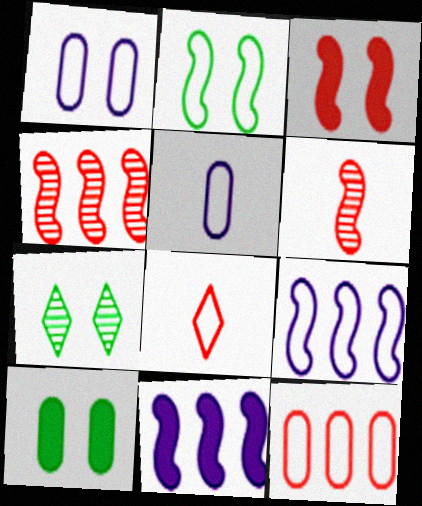[[1, 3, 7], 
[2, 6, 11], 
[2, 7, 10]]